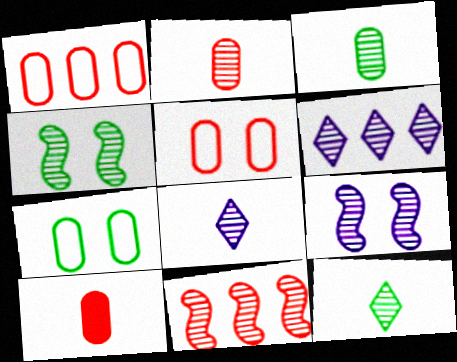[[2, 4, 6]]